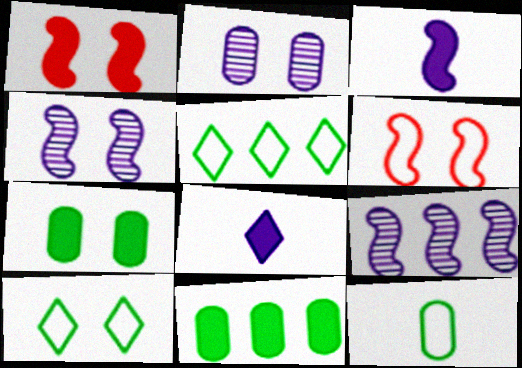[[1, 2, 10], 
[1, 8, 11]]